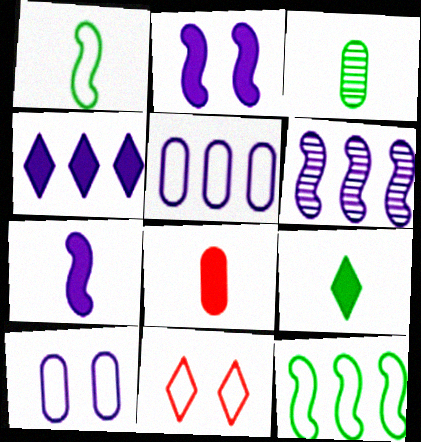[[1, 3, 9], 
[1, 5, 11], 
[4, 5, 6], 
[7, 8, 9]]